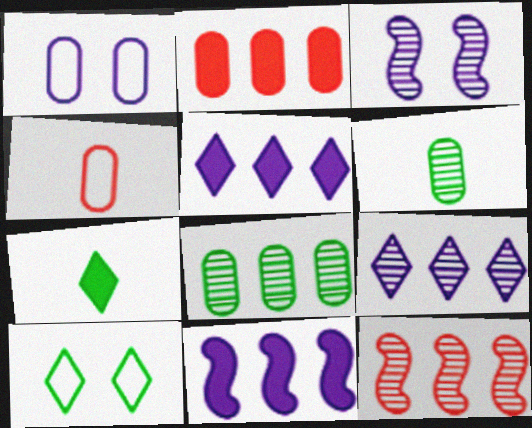[[1, 2, 6], 
[1, 7, 12], 
[8, 9, 12]]